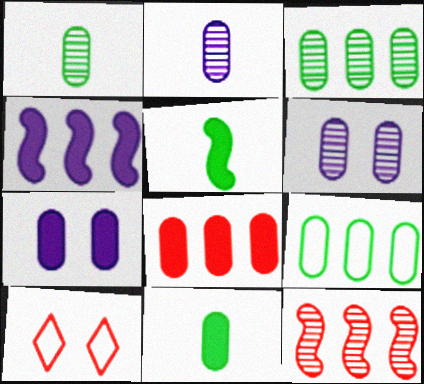[[1, 4, 10], 
[7, 8, 11]]